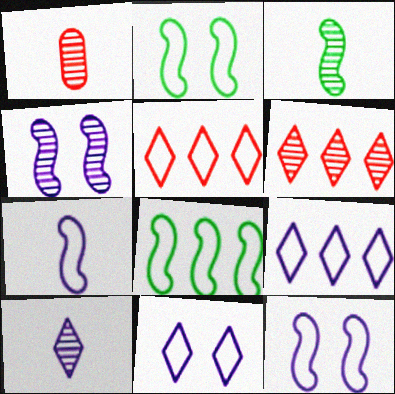[[1, 3, 10]]